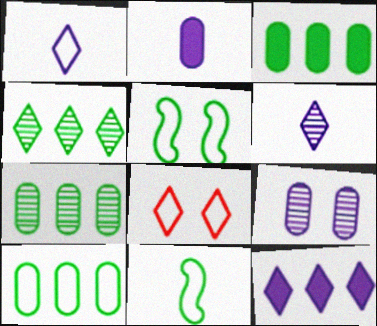[[3, 7, 10]]